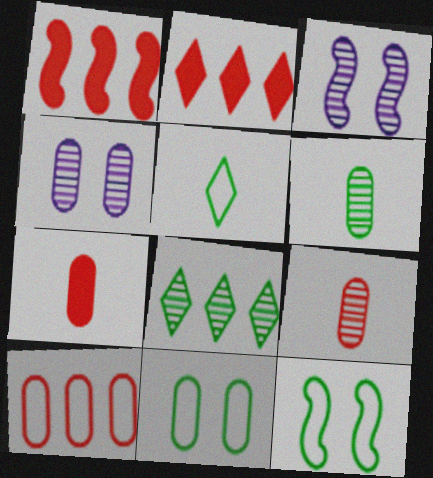[[1, 4, 5], 
[3, 8, 9]]